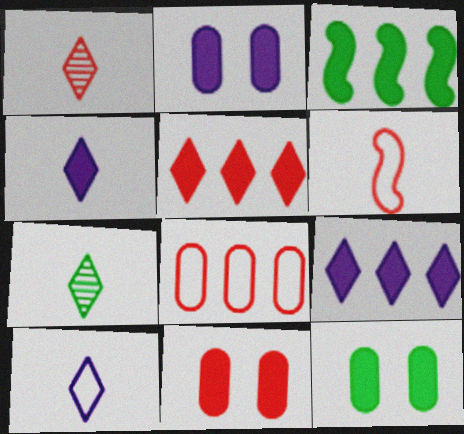[[2, 11, 12], 
[3, 4, 11]]